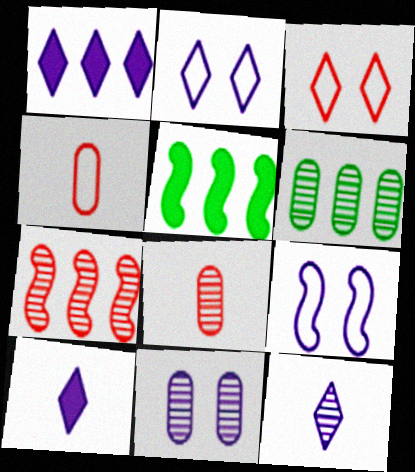[[1, 2, 12], 
[2, 5, 8], 
[6, 8, 11]]